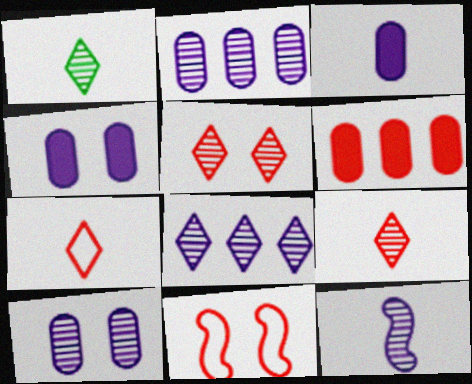[[1, 5, 8], 
[6, 9, 11], 
[8, 10, 12]]